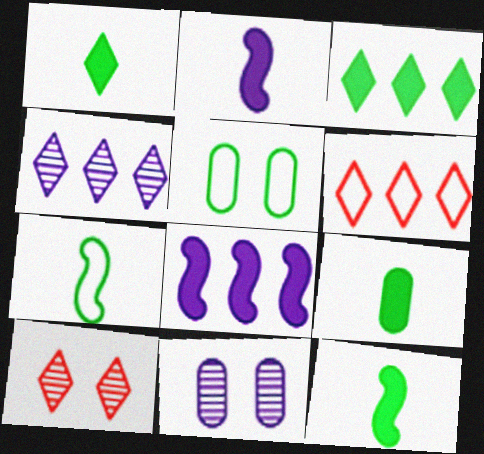[[1, 9, 12], 
[3, 4, 6], 
[6, 11, 12]]